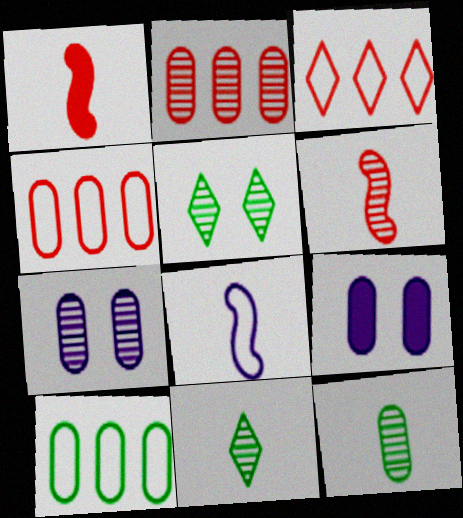[[2, 7, 12], 
[4, 9, 12]]